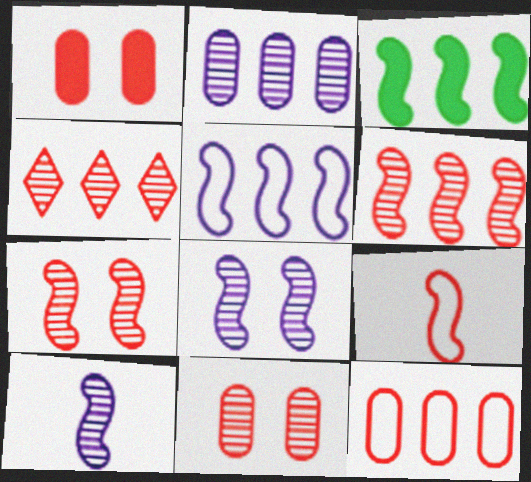[[1, 4, 9], 
[3, 5, 6], 
[3, 8, 9]]